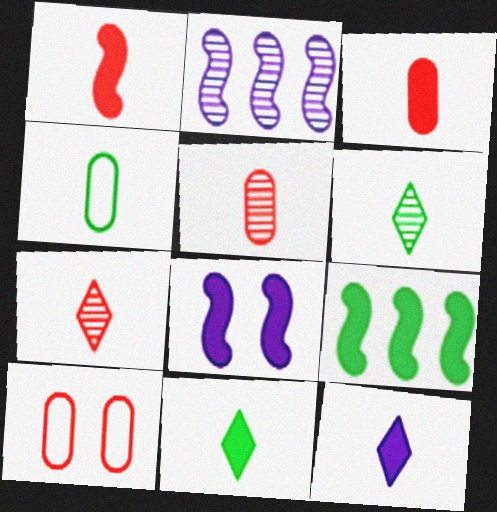[[1, 8, 9], 
[2, 10, 11]]